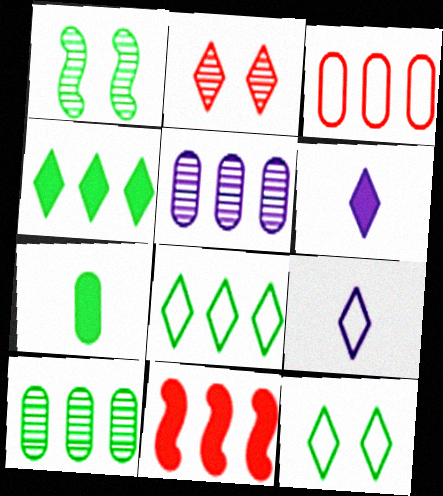[[1, 3, 6], 
[1, 7, 8], 
[2, 4, 9], 
[2, 6, 8], 
[5, 8, 11]]